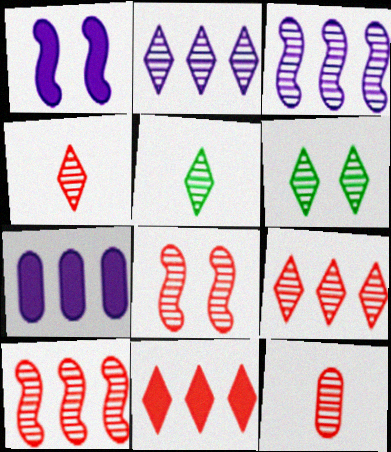[[2, 4, 6], 
[3, 6, 12], 
[8, 9, 12]]